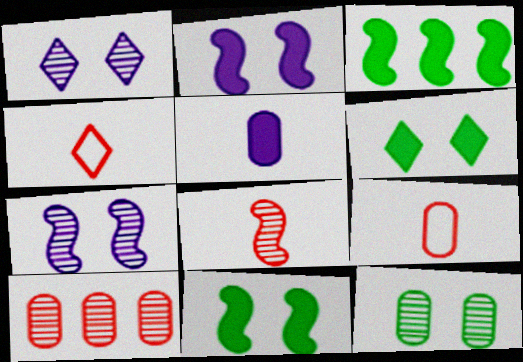[[1, 3, 9]]